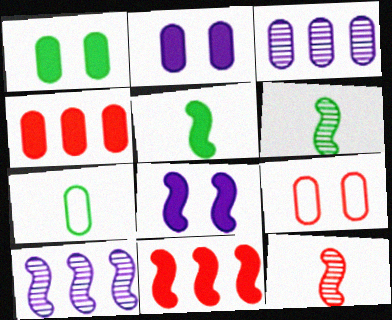[[5, 8, 11]]